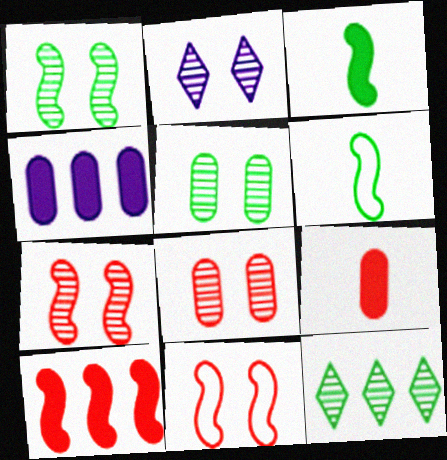[[1, 2, 8], 
[2, 5, 7]]